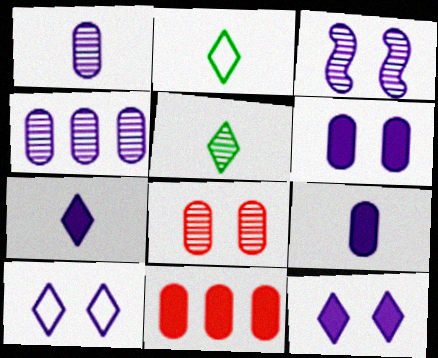[[2, 3, 11], 
[3, 6, 10]]